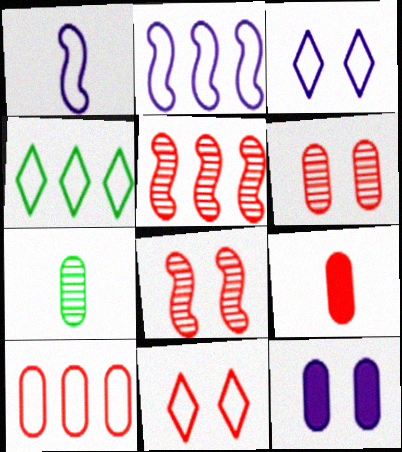[[2, 4, 10], 
[5, 9, 11], 
[6, 9, 10], 
[7, 10, 12]]